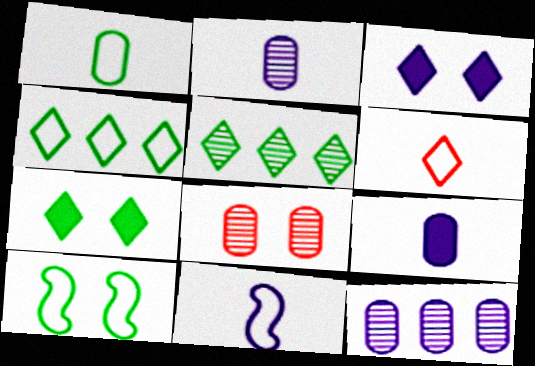[[1, 4, 10], 
[1, 6, 11], 
[3, 5, 6], 
[3, 8, 10], 
[3, 11, 12]]